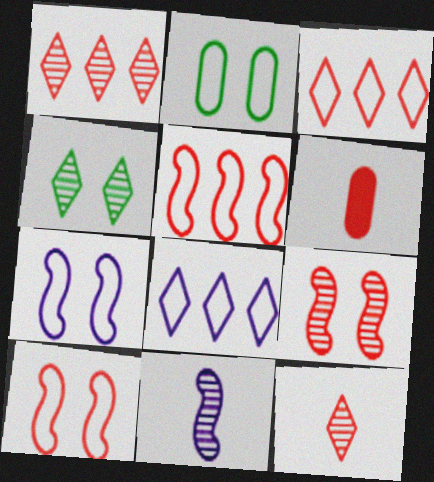[[1, 6, 10], 
[3, 6, 9]]